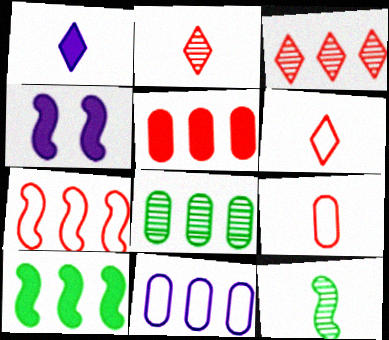[[1, 9, 12], 
[3, 5, 7], 
[3, 10, 11], 
[4, 6, 8], 
[4, 7, 12], 
[5, 8, 11]]